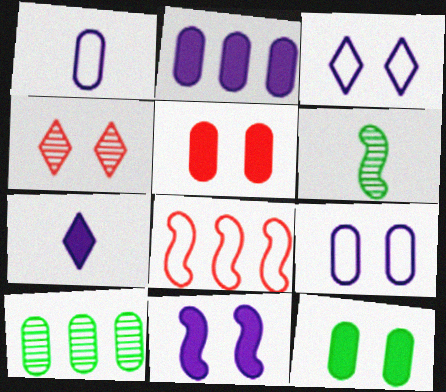[[1, 5, 10], 
[2, 7, 11], 
[6, 8, 11]]